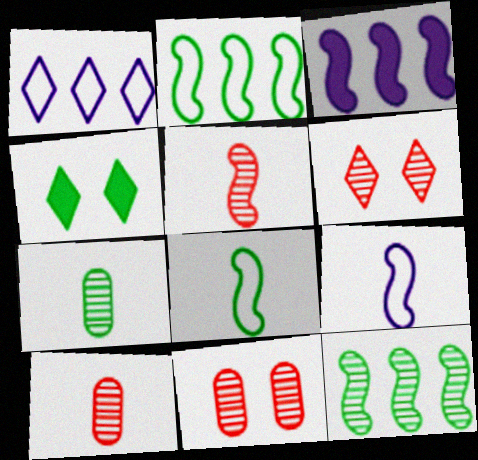[[2, 4, 7]]